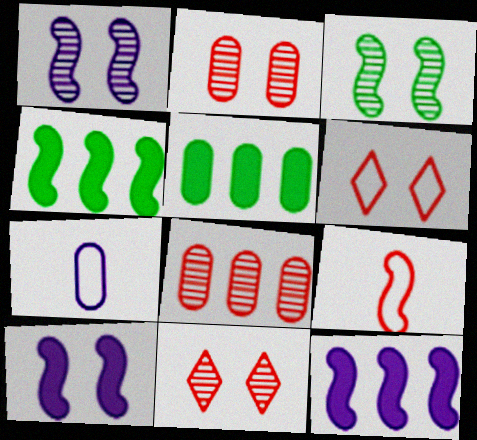[[1, 4, 9], 
[2, 5, 7], 
[3, 9, 12], 
[4, 7, 11]]